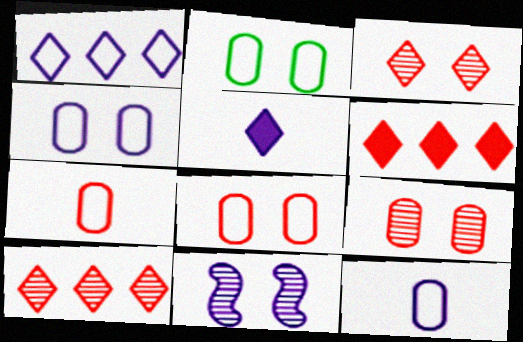[[2, 4, 8]]